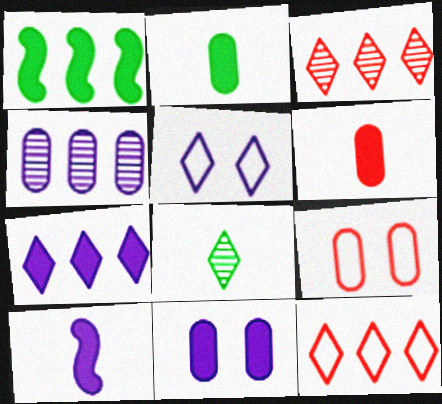[[1, 4, 12], 
[2, 4, 9], 
[4, 5, 10], 
[7, 10, 11]]